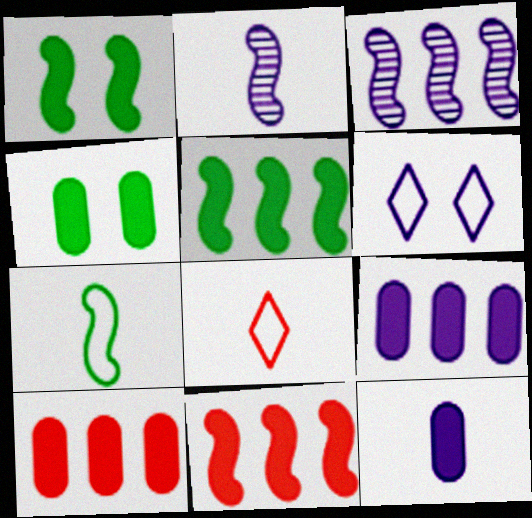[[2, 6, 9], 
[3, 4, 8], 
[3, 6, 12], 
[4, 10, 12]]